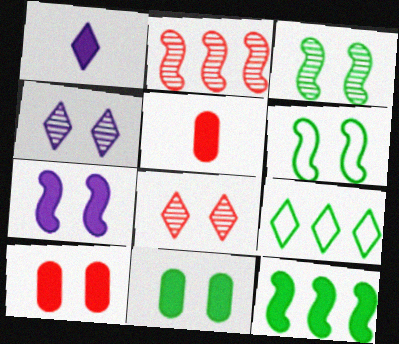[[1, 8, 9], 
[1, 10, 12], 
[4, 6, 10]]